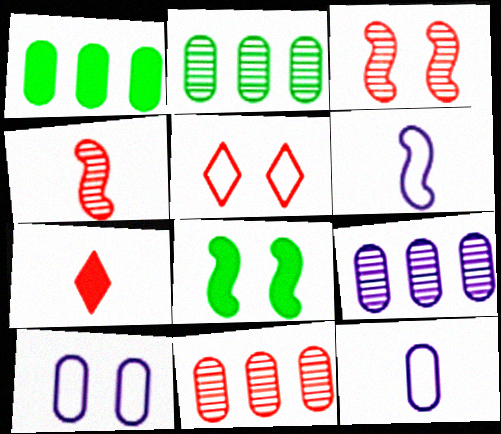[[2, 9, 11]]